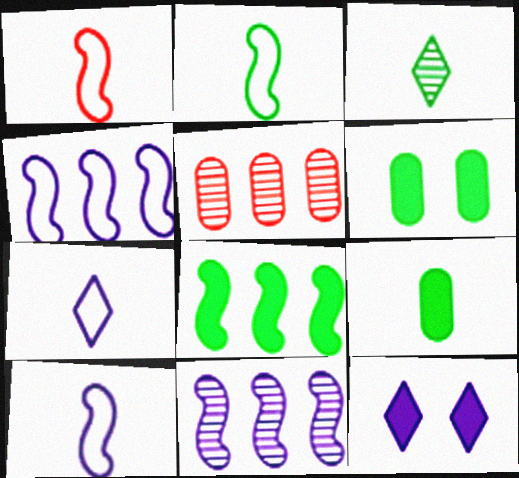[[1, 2, 10], 
[2, 3, 9], 
[2, 5, 12]]